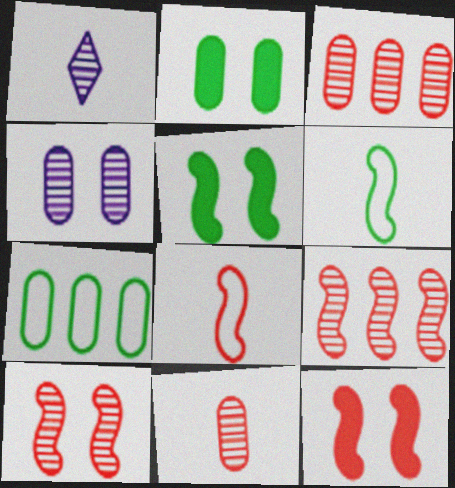[[1, 7, 12], 
[8, 9, 12]]